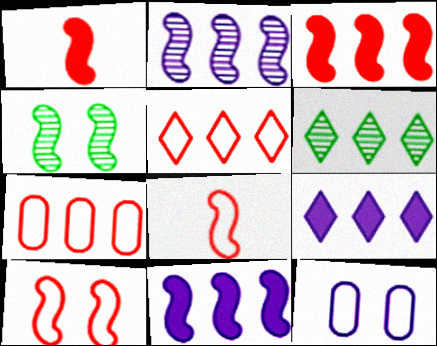[[1, 6, 12], 
[4, 8, 11], 
[5, 6, 9], 
[6, 7, 11]]